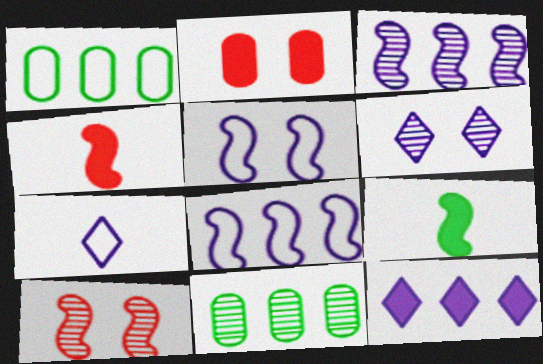[[1, 4, 6], 
[2, 9, 12], 
[6, 7, 12], 
[8, 9, 10]]